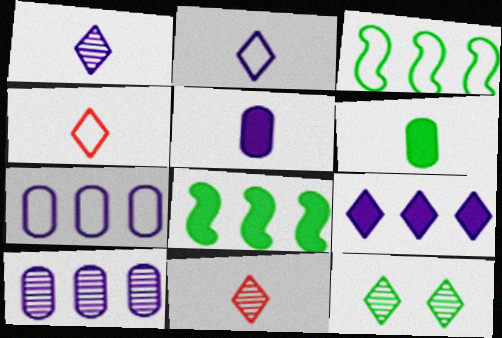[[3, 6, 12], 
[4, 9, 12]]